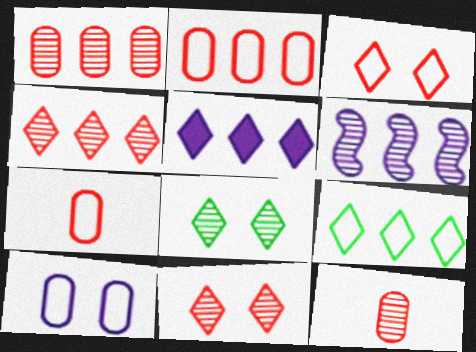[[4, 5, 9], 
[6, 8, 12]]